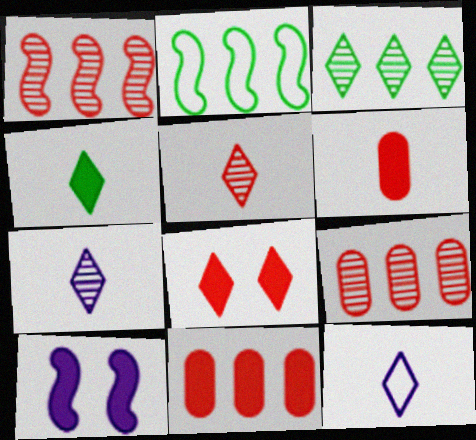[[3, 8, 12], 
[4, 5, 12], 
[4, 10, 11]]